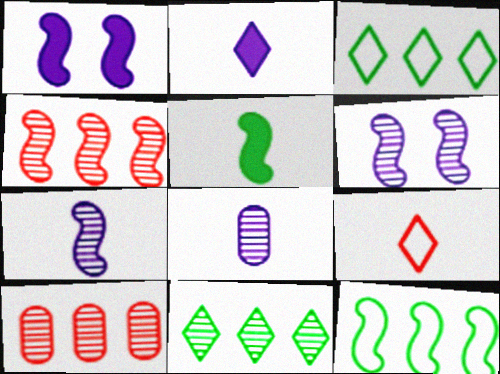[[5, 8, 9]]